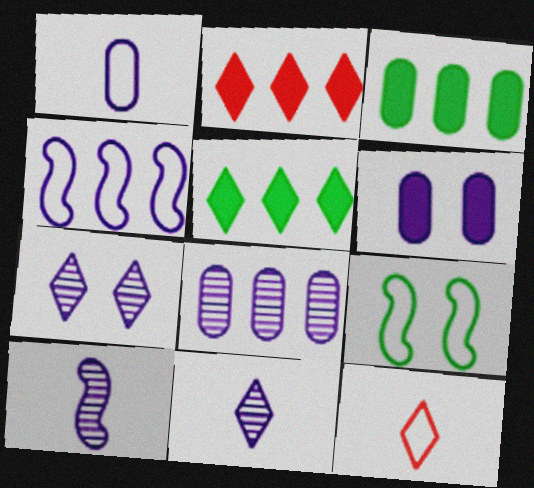[[1, 6, 8], 
[4, 6, 11], 
[5, 7, 12], 
[7, 8, 10]]